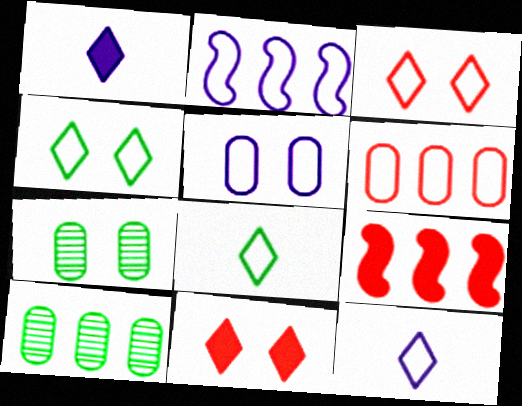[[2, 5, 12], 
[7, 9, 12]]